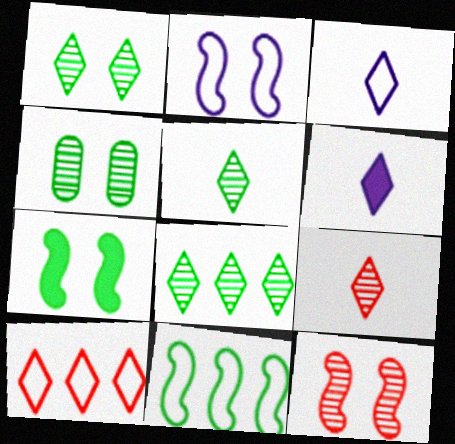[[1, 5, 8], 
[1, 6, 10], 
[2, 7, 12]]